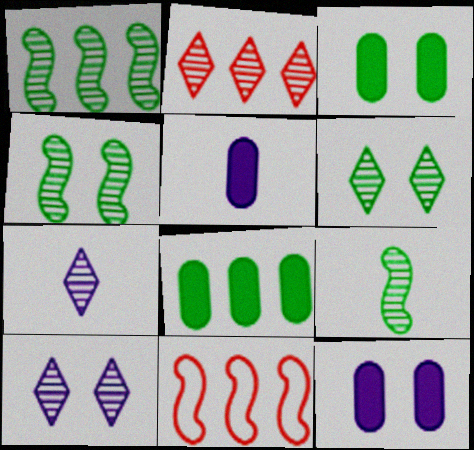[[1, 4, 9], 
[2, 6, 7], 
[3, 7, 11], 
[5, 6, 11]]